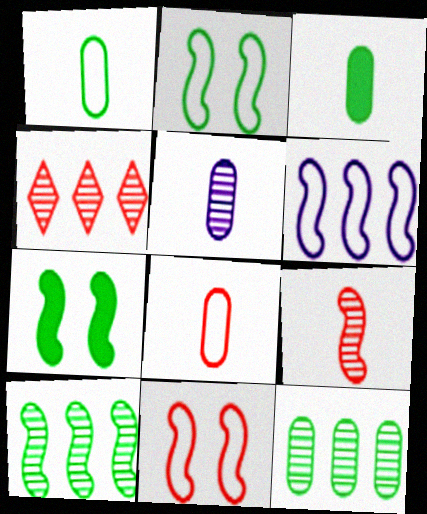[[3, 5, 8], 
[6, 7, 9]]